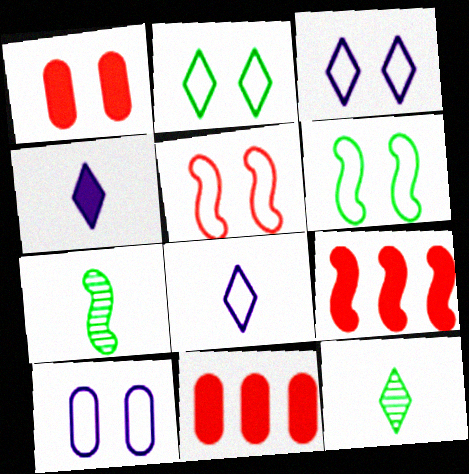[[2, 5, 10], 
[3, 7, 11], 
[9, 10, 12]]